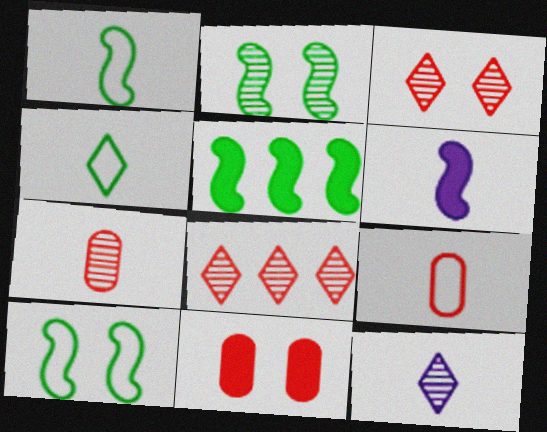[[1, 2, 5], 
[4, 6, 7]]